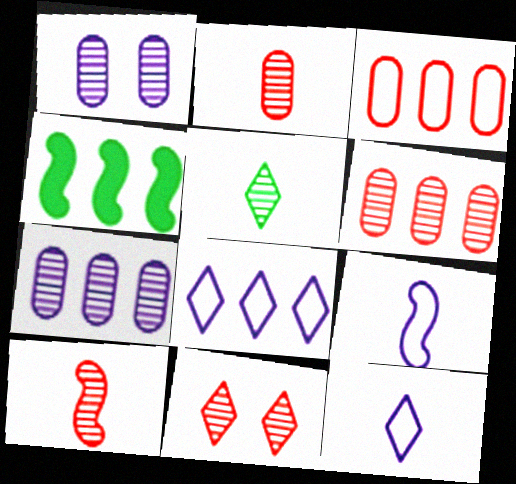[[4, 6, 8], 
[6, 10, 11]]